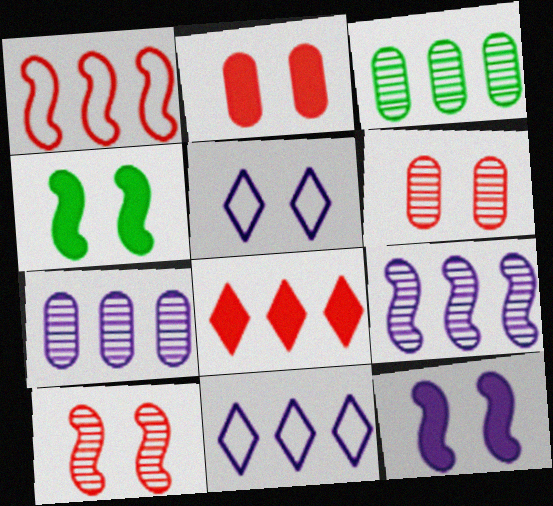[[4, 5, 6]]